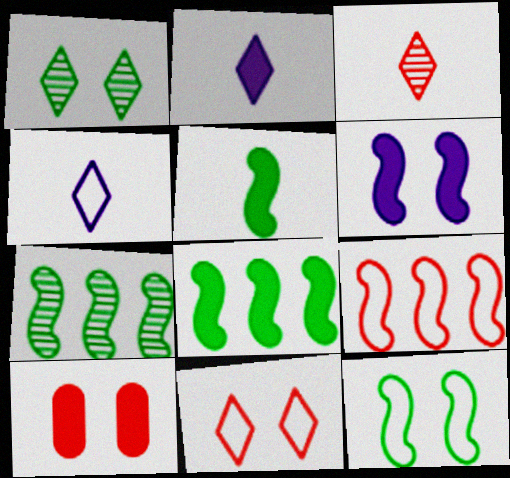[[2, 8, 10], 
[3, 9, 10], 
[4, 7, 10], 
[5, 7, 12]]